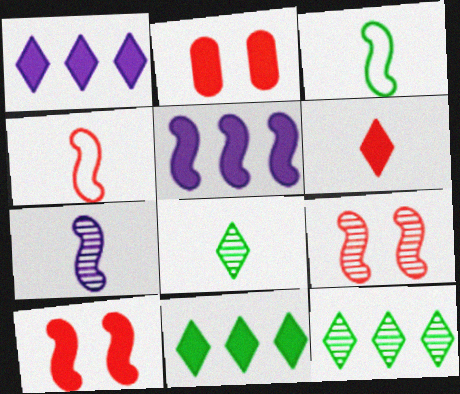[[3, 5, 9]]